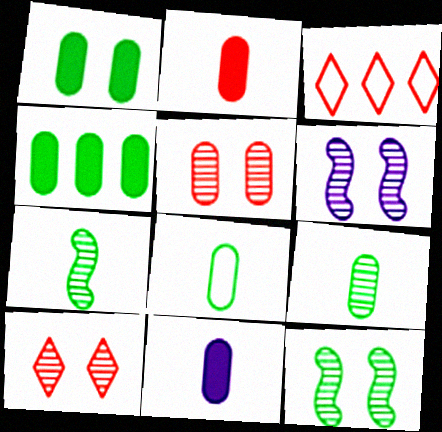[[3, 11, 12]]